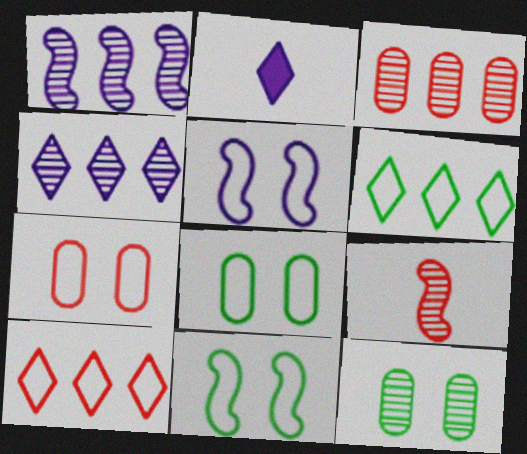[[2, 3, 11], 
[4, 9, 12]]